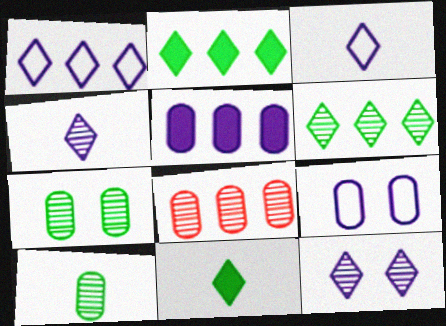[]